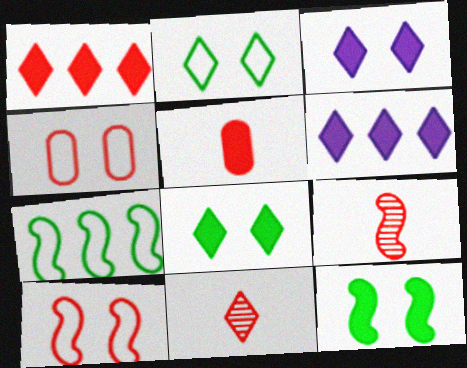[[1, 4, 9], 
[2, 6, 11], 
[5, 6, 12]]